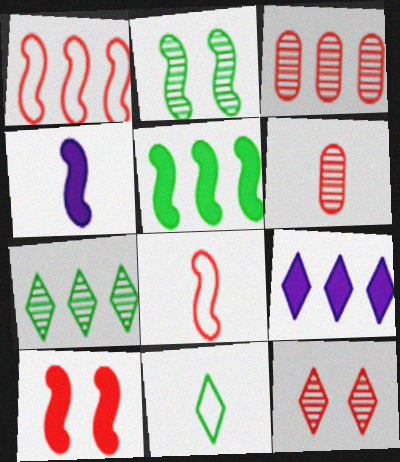[[1, 2, 4], 
[4, 5, 10], 
[4, 6, 11], 
[9, 11, 12]]